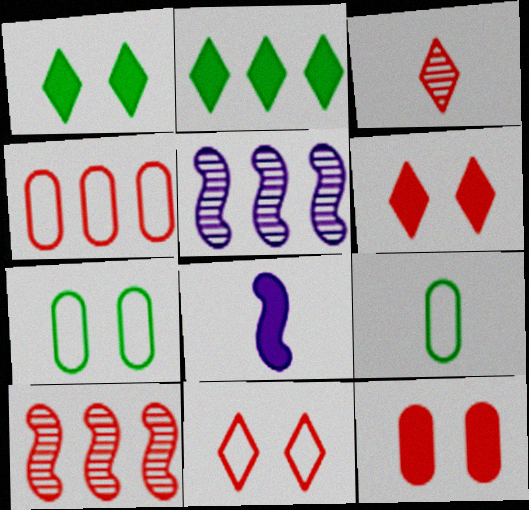[[2, 4, 5], 
[2, 8, 12], 
[3, 8, 9], 
[5, 6, 9]]